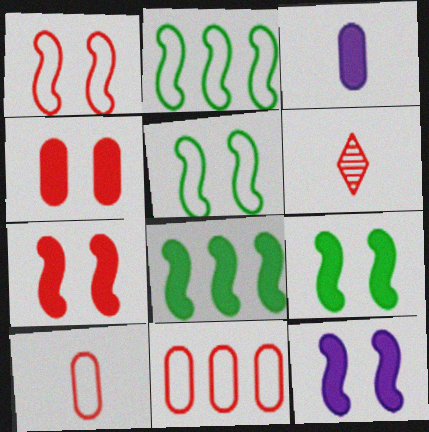[[6, 7, 11], 
[7, 9, 12]]